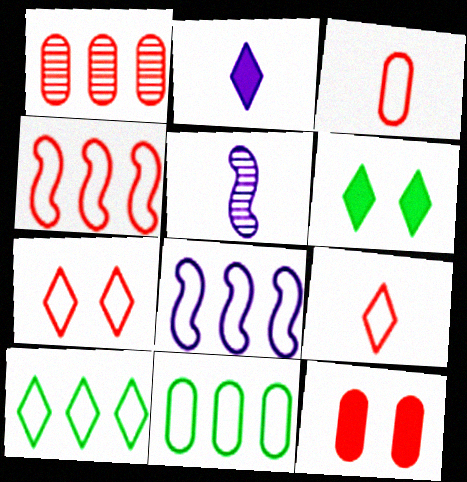[[1, 3, 12], 
[3, 4, 7], 
[5, 10, 12]]